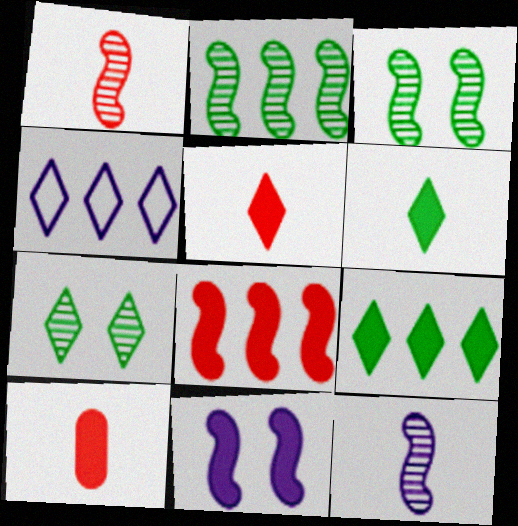[[3, 4, 10], 
[4, 5, 7], 
[9, 10, 11]]